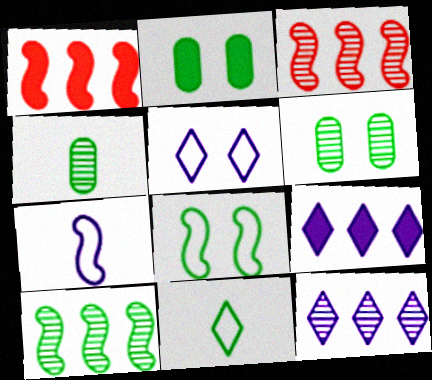[[1, 4, 5], 
[2, 10, 11]]